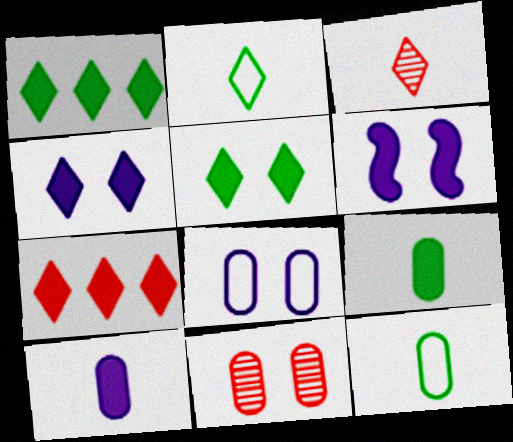[[6, 7, 9]]